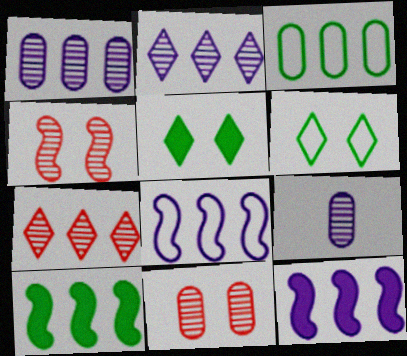[[3, 7, 12]]